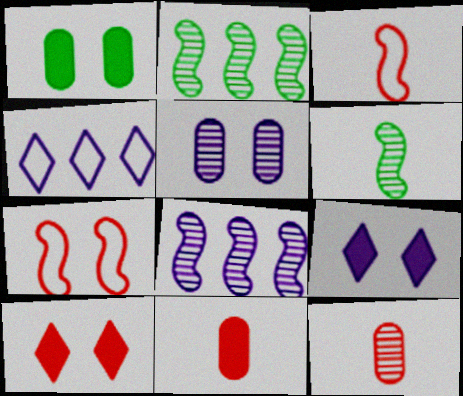[]